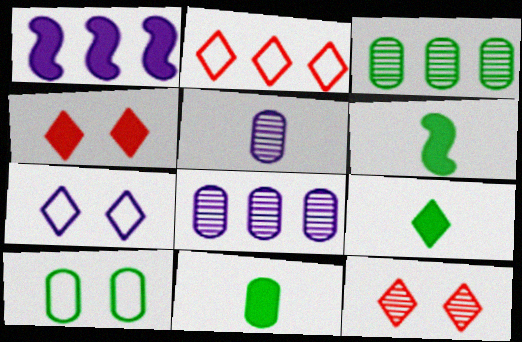[[1, 2, 3], 
[1, 4, 11], 
[1, 5, 7], 
[3, 10, 11], 
[6, 9, 11]]